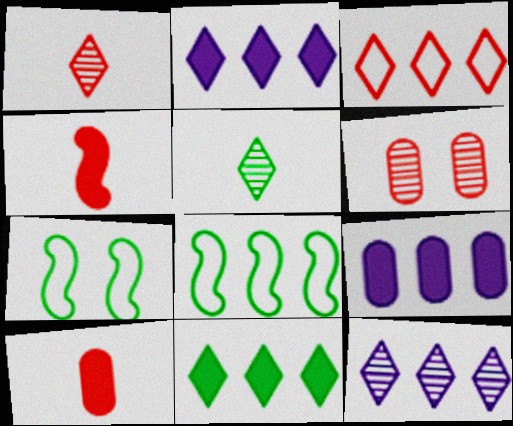[[1, 7, 9], 
[3, 4, 6], 
[3, 11, 12], 
[7, 10, 12]]